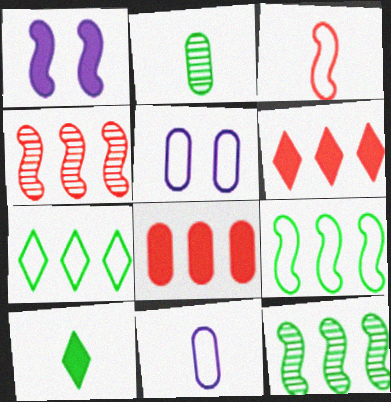[[1, 3, 12], 
[1, 8, 10], 
[2, 5, 8], 
[3, 5, 7], 
[4, 5, 10]]